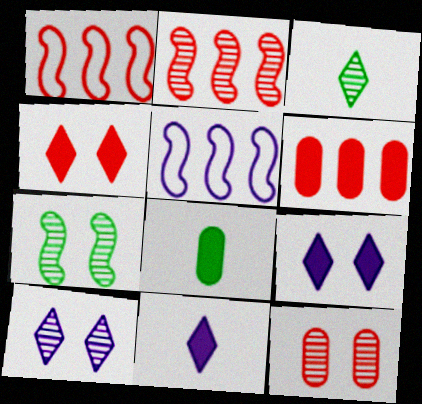[[1, 8, 10], 
[7, 10, 12]]